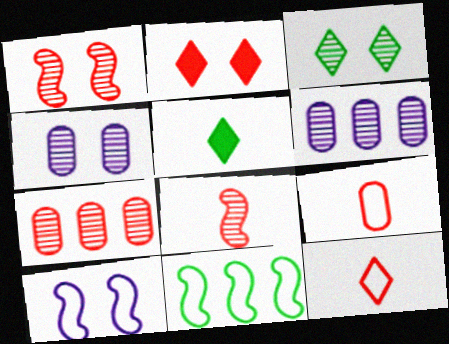[[1, 3, 4], 
[3, 6, 8], 
[5, 7, 10]]